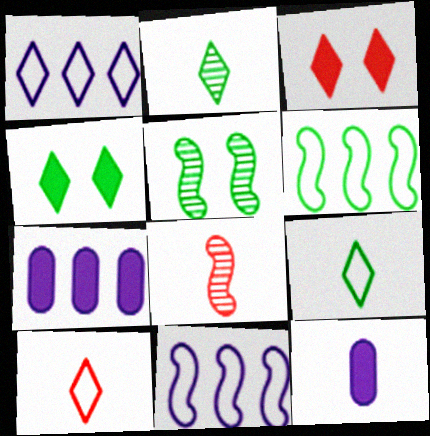[[1, 2, 3], 
[5, 7, 10], 
[8, 9, 12]]